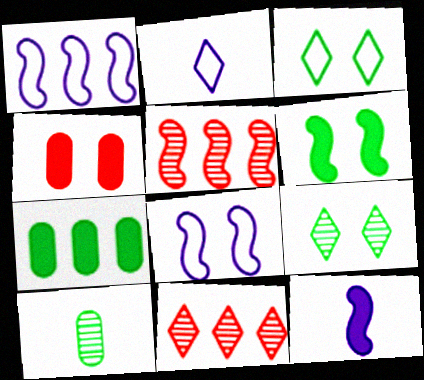[[1, 7, 11], 
[4, 8, 9]]